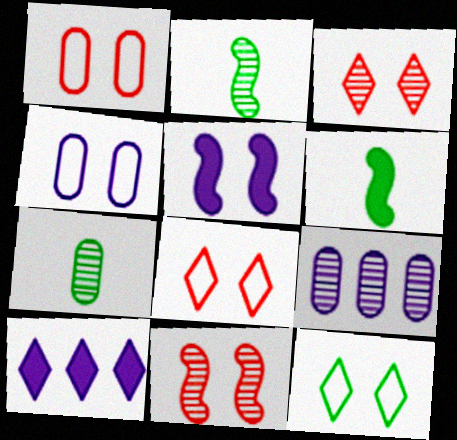[[1, 2, 10], 
[2, 3, 9], 
[6, 8, 9]]